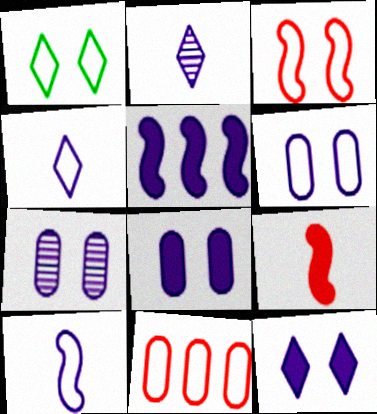[[1, 3, 6], 
[1, 10, 11], 
[2, 5, 6], 
[4, 5, 7], 
[6, 7, 8]]